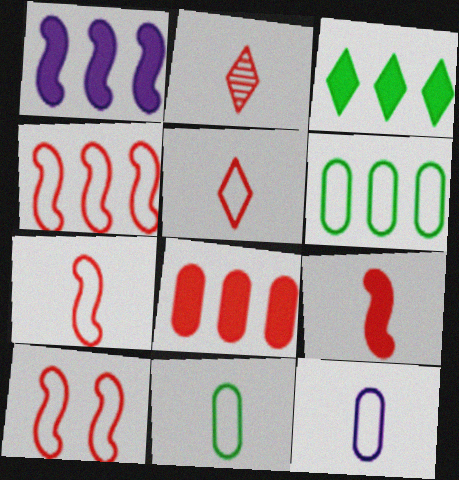[[1, 3, 8], 
[2, 8, 10], 
[4, 7, 10]]